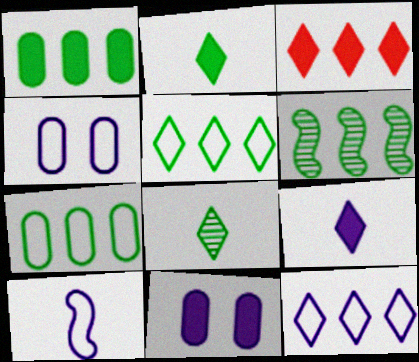[[1, 5, 6], 
[4, 10, 12]]